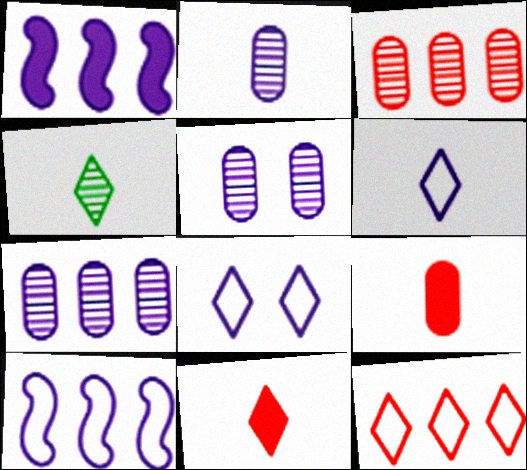[[1, 2, 8], 
[1, 5, 6], 
[2, 5, 7], 
[4, 6, 11]]